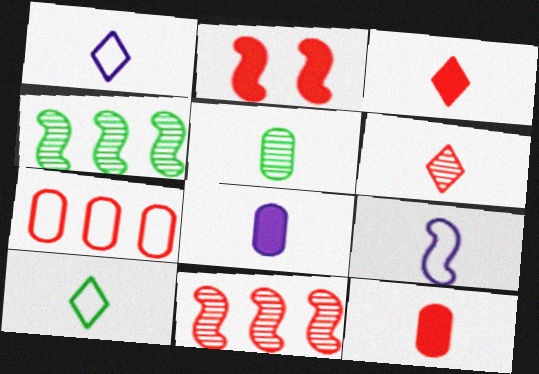[[2, 4, 9], 
[2, 6, 7], 
[3, 5, 9]]